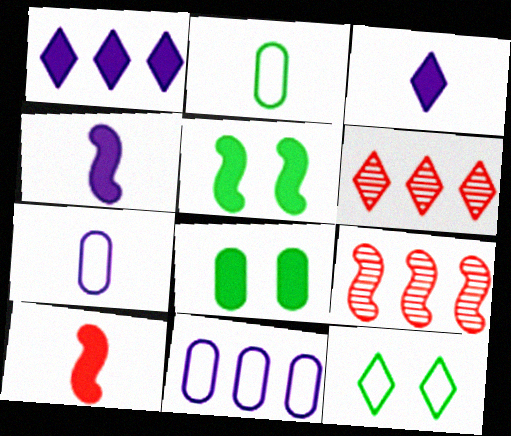[[1, 8, 10], 
[3, 6, 12], 
[5, 6, 7]]